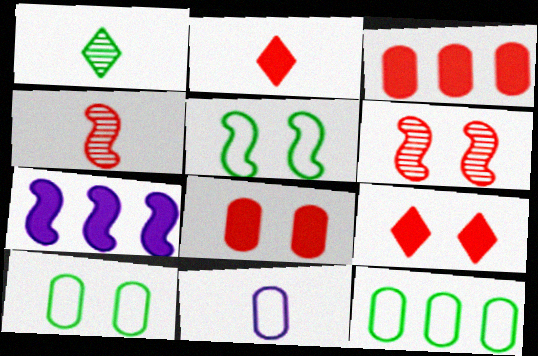[[4, 5, 7]]